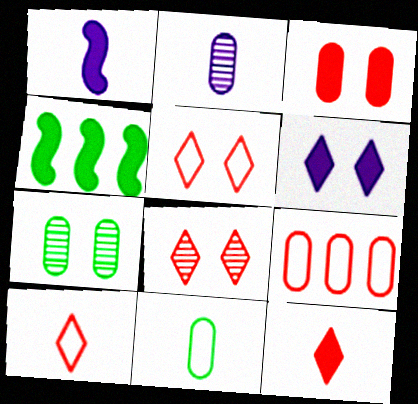[[2, 4, 5]]